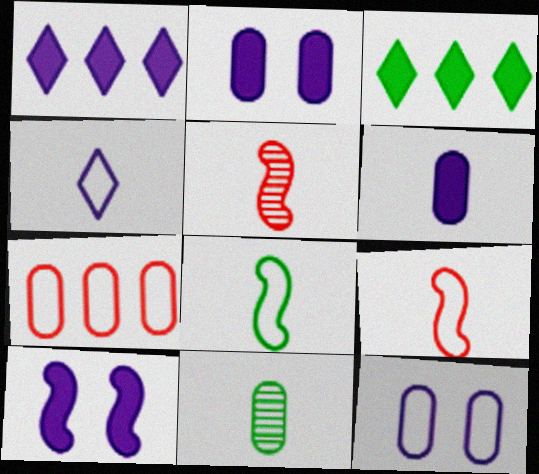[[1, 6, 10], 
[2, 7, 11], 
[3, 5, 12]]